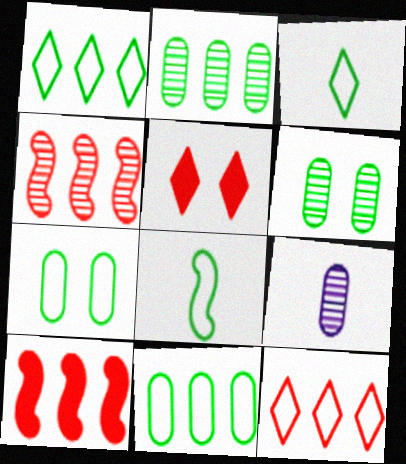[[1, 7, 8]]